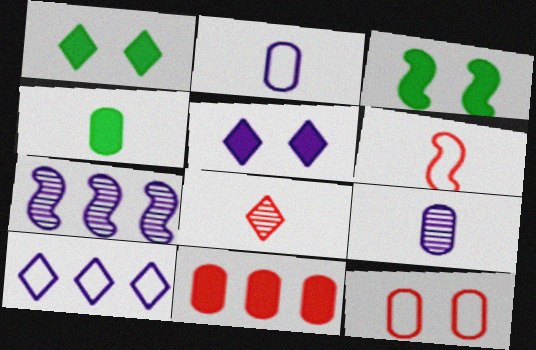[[1, 8, 10], 
[2, 5, 7], 
[3, 6, 7]]